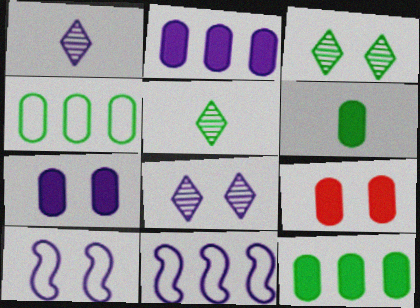[[1, 2, 10], 
[1, 7, 11], 
[2, 6, 9], 
[3, 9, 10], 
[5, 9, 11], 
[7, 8, 10]]